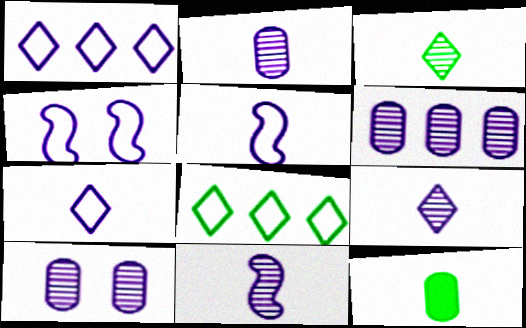[[2, 6, 10], 
[2, 9, 11]]